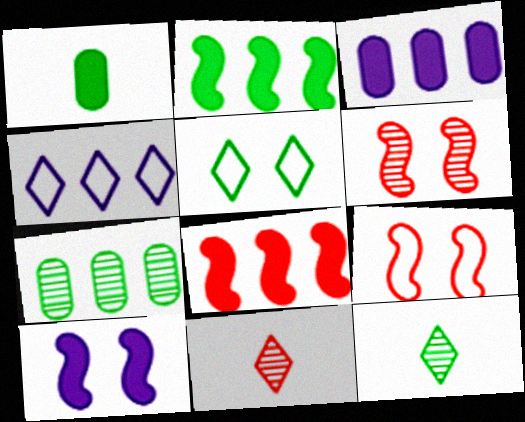[[1, 4, 6], 
[3, 9, 12], 
[4, 7, 8]]